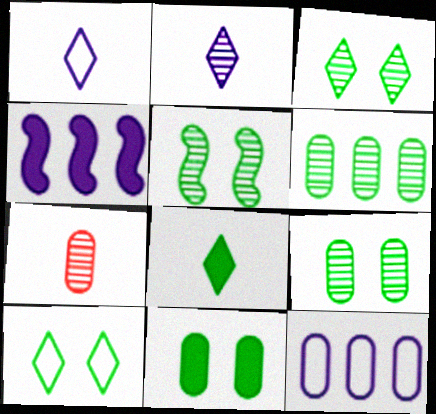[[3, 5, 9], 
[4, 7, 10], 
[5, 10, 11], 
[7, 11, 12]]